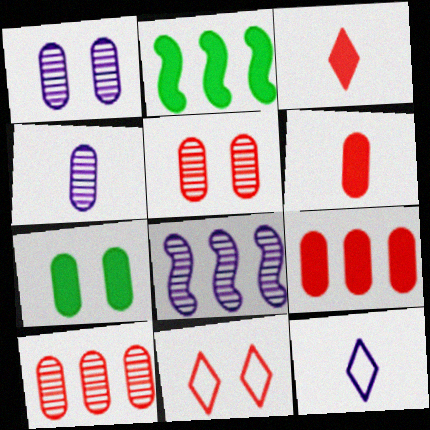[[2, 4, 11], 
[2, 5, 12]]